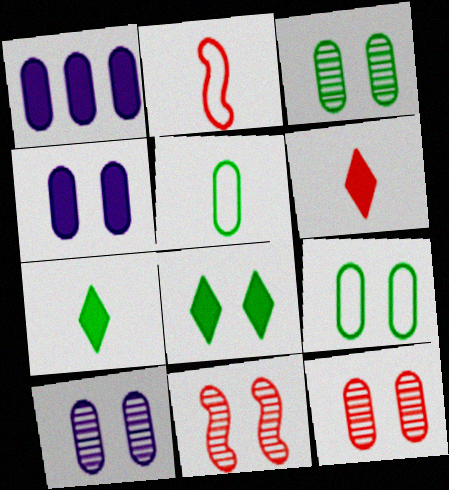[[1, 5, 12], 
[3, 10, 12], 
[4, 9, 12]]